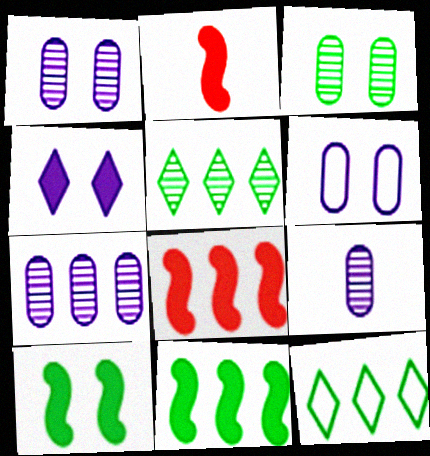[[1, 2, 12], 
[1, 7, 9], 
[2, 5, 6], 
[7, 8, 12]]